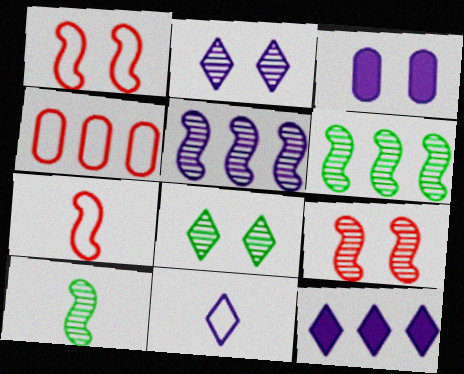[[1, 3, 8], 
[2, 11, 12], 
[3, 5, 11], 
[4, 6, 12], 
[5, 9, 10]]